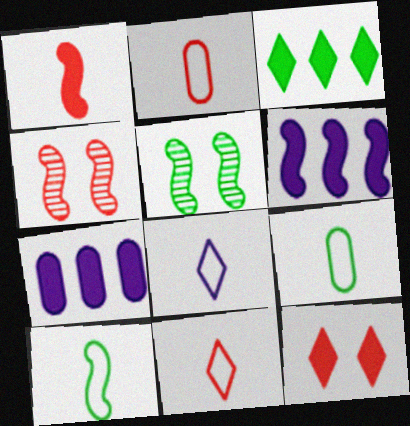[[2, 8, 10], 
[3, 5, 9], 
[4, 6, 10], 
[5, 7, 11]]